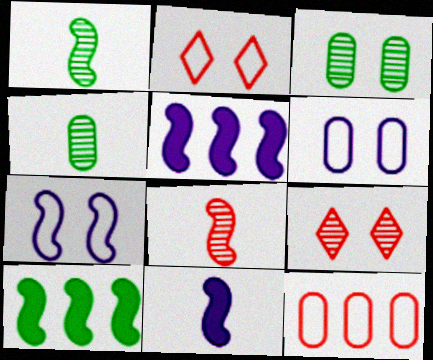[[2, 4, 5], 
[7, 8, 10]]